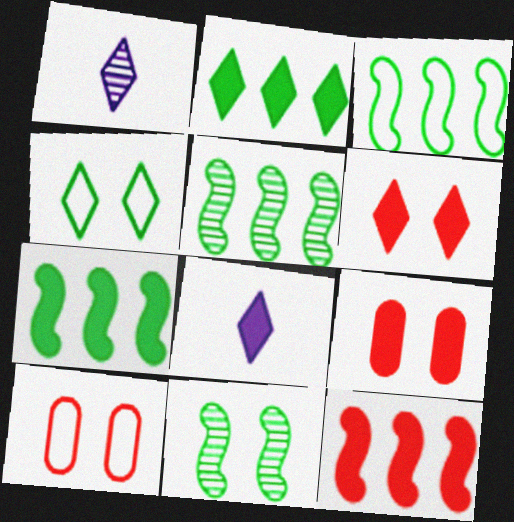[[1, 3, 9], 
[1, 7, 10], 
[2, 6, 8], 
[3, 5, 7], 
[5, 8, 10], 
[7, 8, 9]]